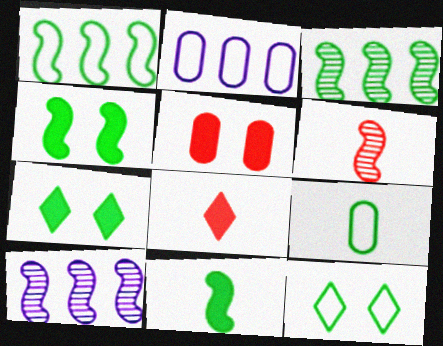[[1, 9, 12], 
[2, 6, 7], 
[3, 7, 9]]